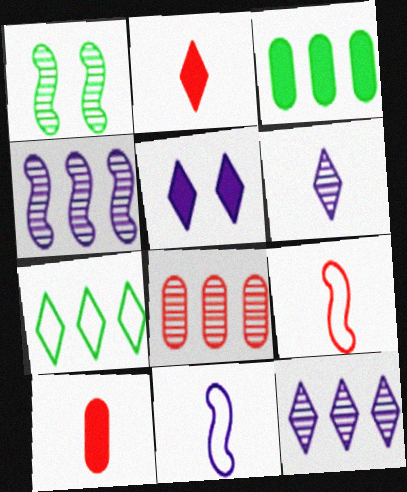[[1, 6, 8]]